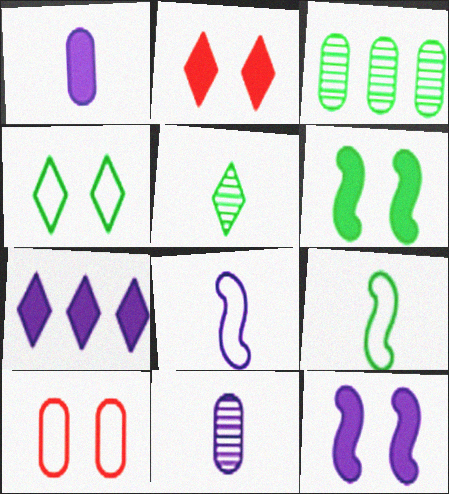[[1, 3, 10], 
[1, 7, 12], 
[2, 3, 8]]